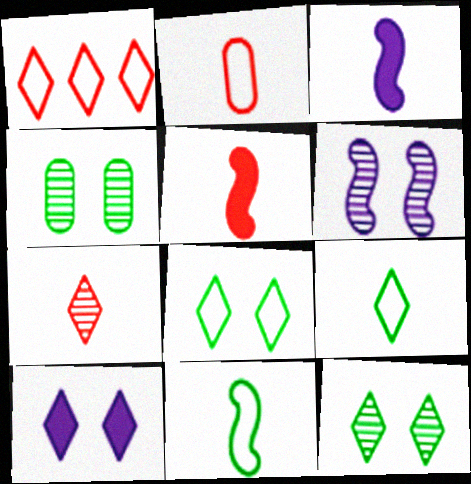[[1, 3, 4], 
[2, 5, 7]]